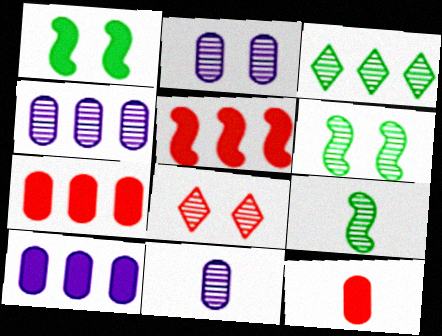[[2, 4, 11], 
[2, 6, 8], 
[4, 8, 9]]